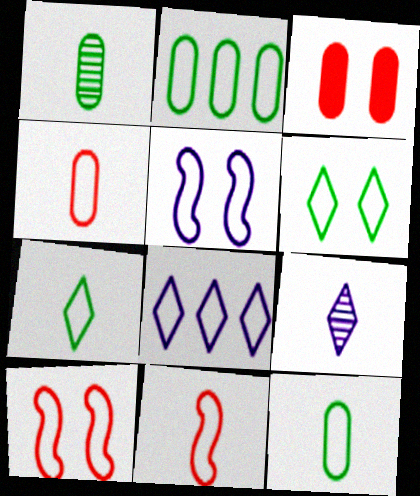[[8, 10, 12]]